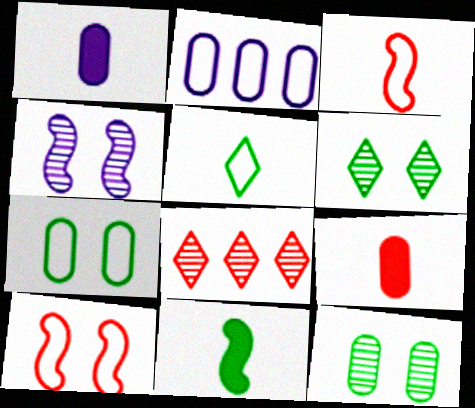[[2, 5, 10], 
[2, 9, 12], 
[8, 9, 10]]